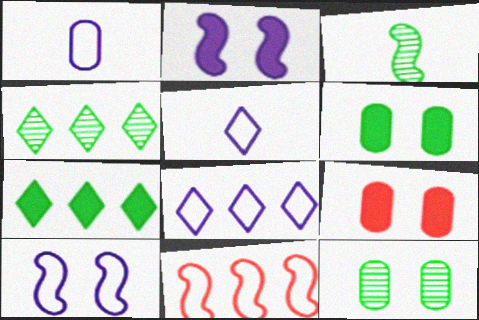[[1, 8, 10], 
[2, 3, 11], 
[3, 4, 12], 
[3, 8, 9]]